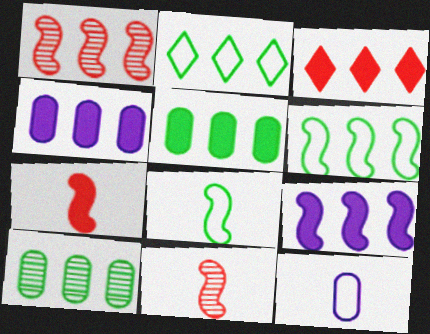[[1, 2, 4], 
[1, 6, 9], 
[3, 5, 9]]